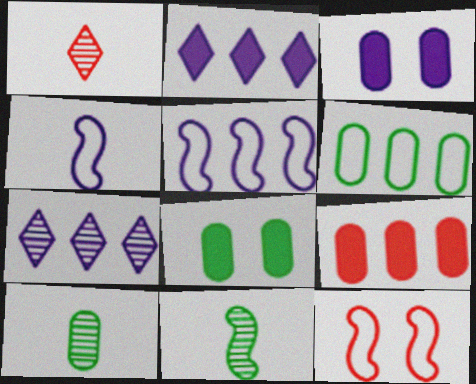[[1, 5, 8], 
[1, 9, 12], 
[2, 10, 12], 
[3, 4, 7], 
[6, 8, 10]]